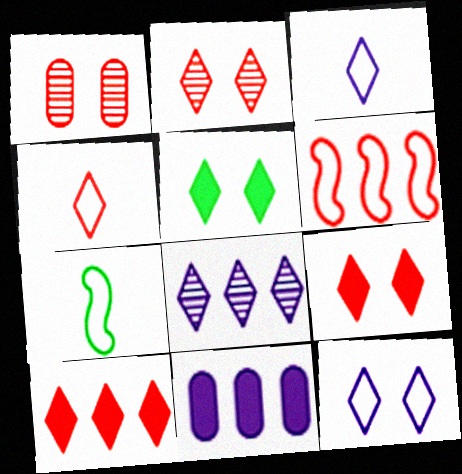[[2, 4, 10], 
[2, 5, 12], 
[2, 7, 11], 
[4, 5, 8]]